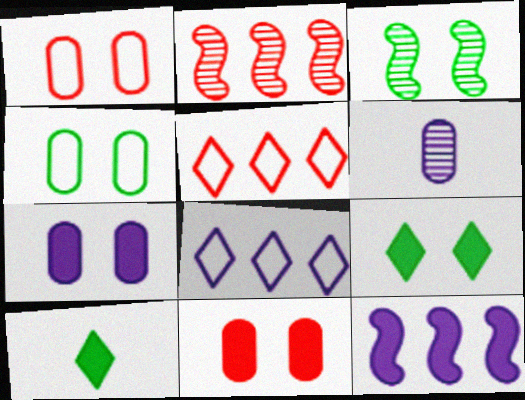[[3, 4, 9], 
[10, 11, 12]]